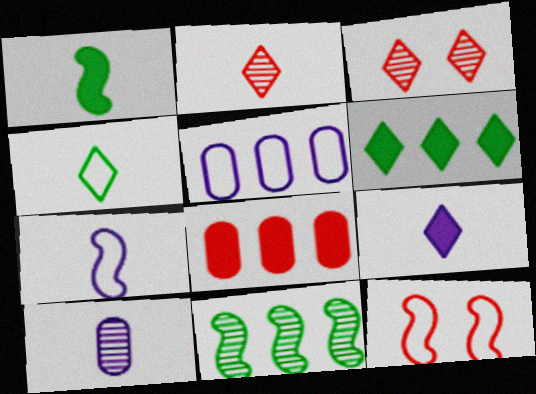[[1, 3, 5], 
[2, 4, 9], 
[2, 8, 12], 
[3, 10, 11], 
[4, 5, 12], 
[6, 10, 12], 
[7, 9, 10]]